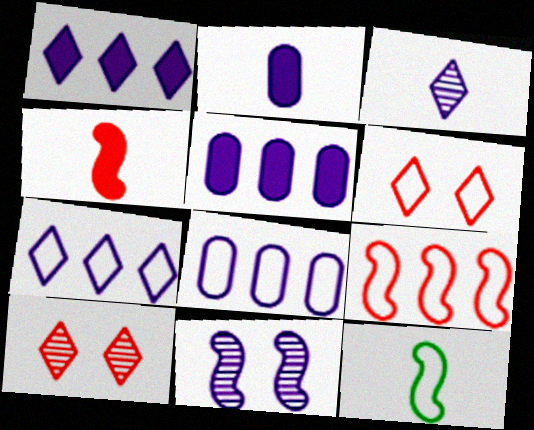[[2, 7, 11], 
[5, 10, 12], 
[6, 8, 12]]